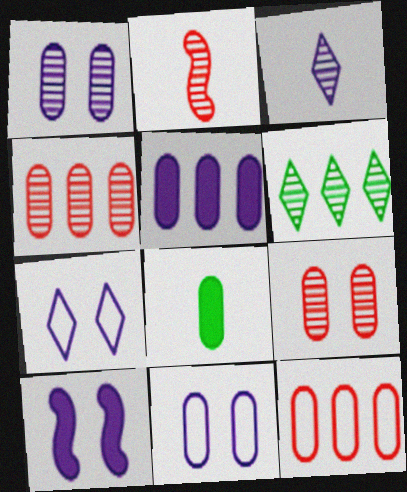[[1, 2, 6], 
[1, 7, 10], 
[1, 8, 12], 
[4, 8, 11]]